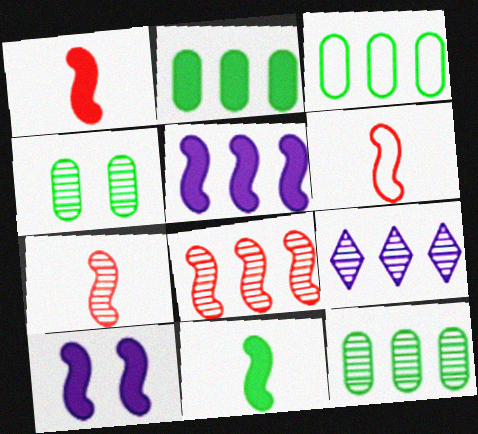[[1, 6, 7], 
[2, 3, 12], 
[4, 7, 9], 
[8, 9, 12]]